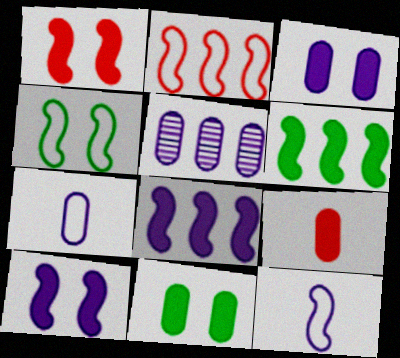[[2, 4, 12], 
[3, 5, 7]]